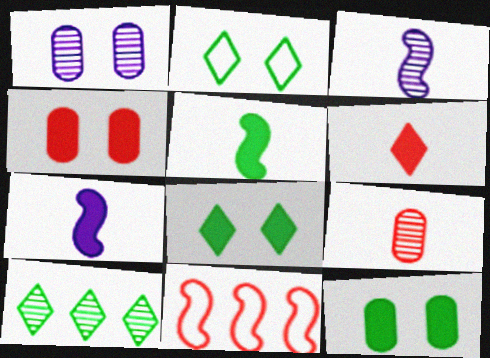[]